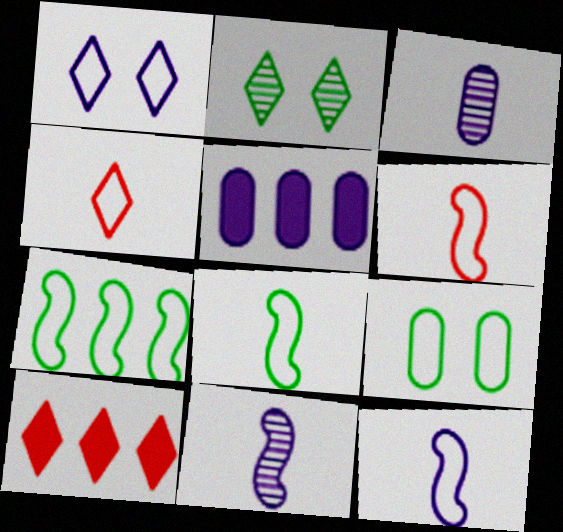[[1, 5, 11], 
[2, 5, 6], 
[6, 8, 12], 
[9, 10, 11]]